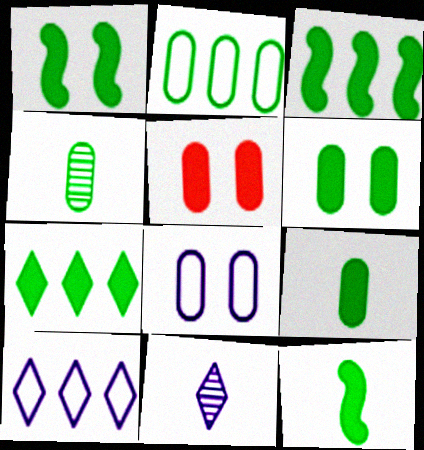[[1, 3, 12], 
[1, 7, 9], 
[2, 4, 6], 
[6, 7, 12]]